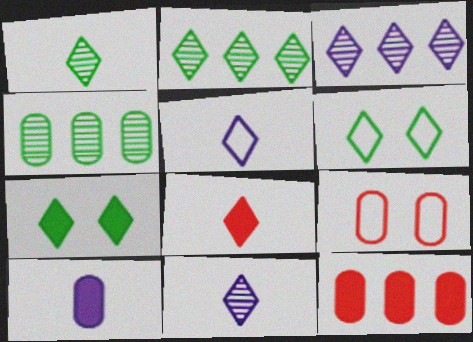[[1, 5, 8], 
[3, 6, 8], 
[4, 9, 10]]